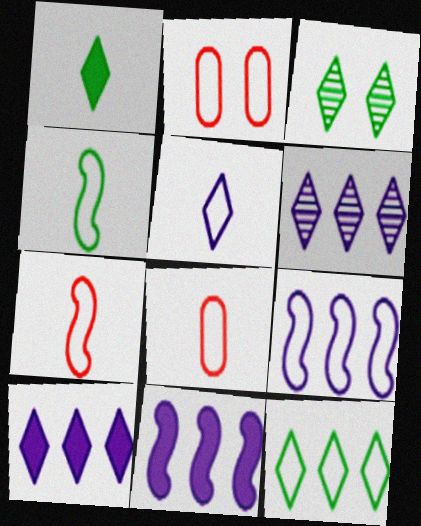[[1, 3, 12], 
[3, 8, 11], 
[4, 5, 8]]